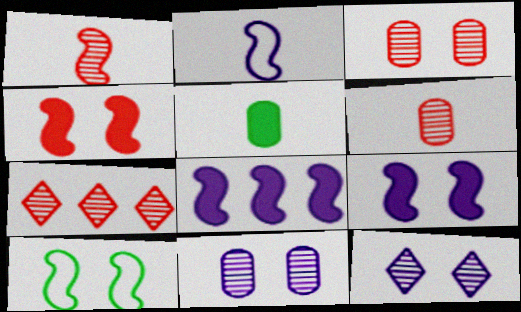[[1, 3, 7], 
[1, 8, 10]]